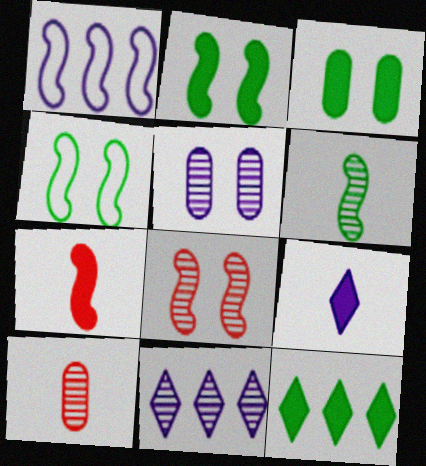[[1, 5, 9]]